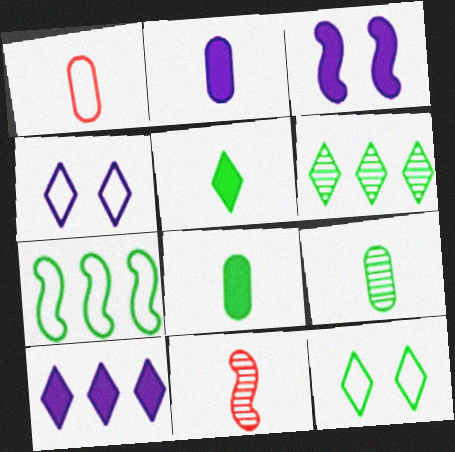[[1, 2, 9], 
[1, 3, 6], 
[1, 4, 7], 
[2, 3, 10], 
[3, 7, 11], 
[5, 6, 12]]